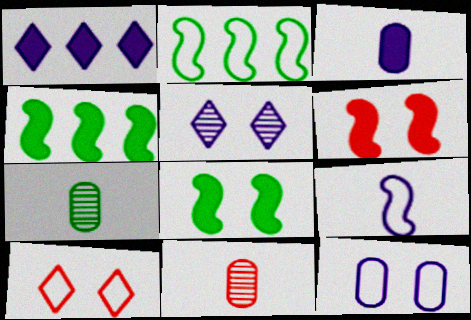[]